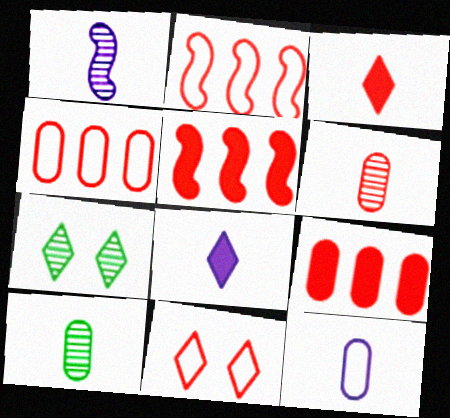[[1, 8, 12], 
[5, 6, 11], 
[5, 7, 12]]